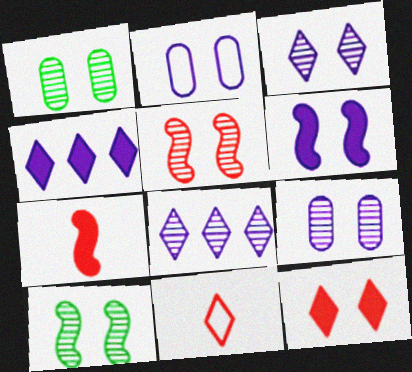[[1, 3, 5], 
[2, 3, 6], 
[2, 10, 12]]